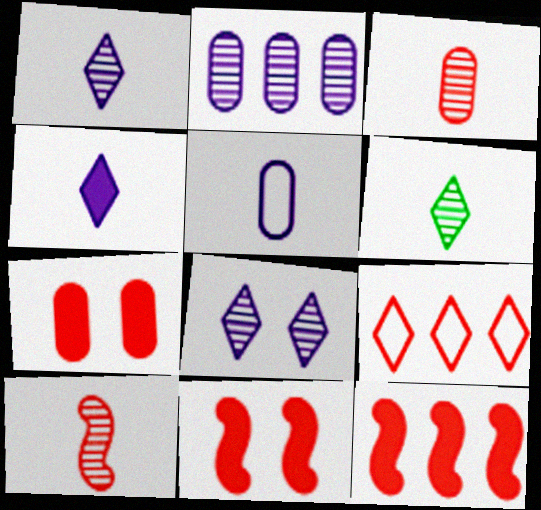[[3, 9, 11], 
[7, 9, 10]]